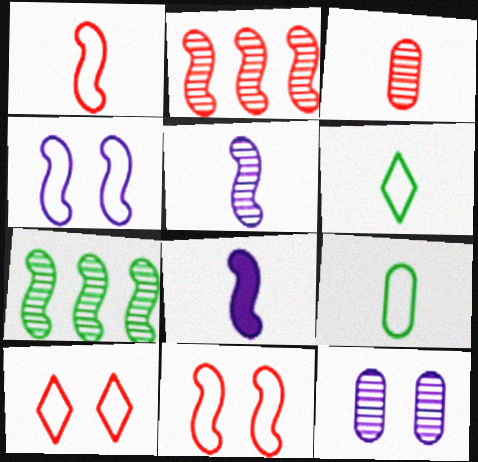[[3, 6, 8], 
[7, 8, 11]]